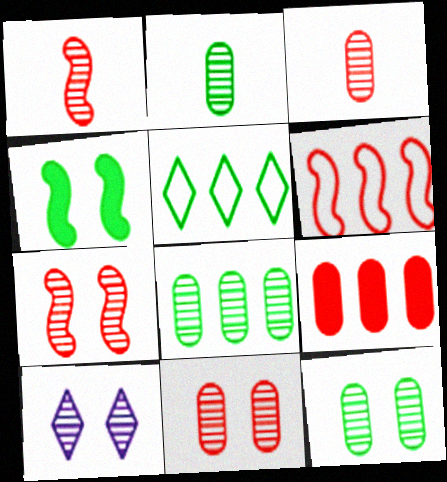[[1, 8, 10], 
[2, 4, 5], 
[2, 8, 12], 
[7, 10, 12]]